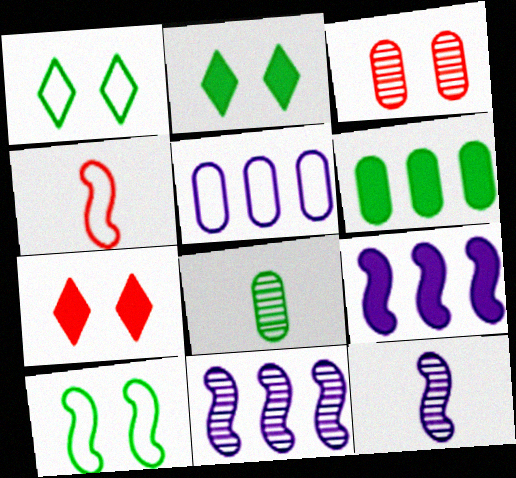[[1, 4, 5]]